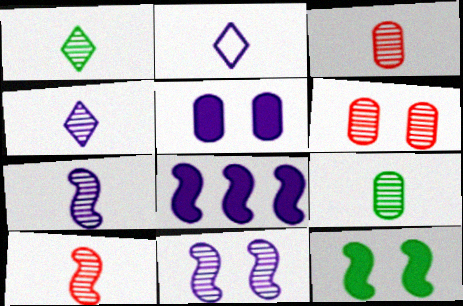[[1, 3, 7], 
[4, 9, 10]]